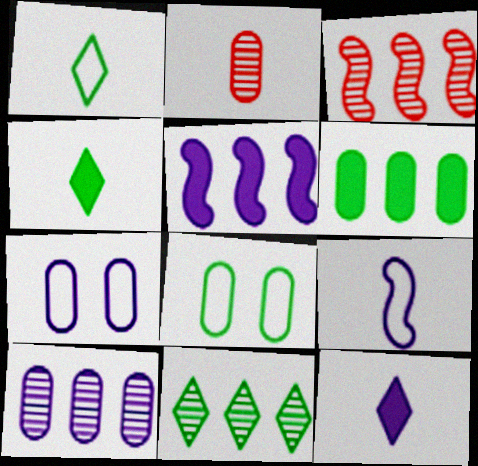[[2, 4, 9], 
[2, 6, 7], 
[3, 4, 7], 
[3, 8, 12], 
[3, 10, 11]]